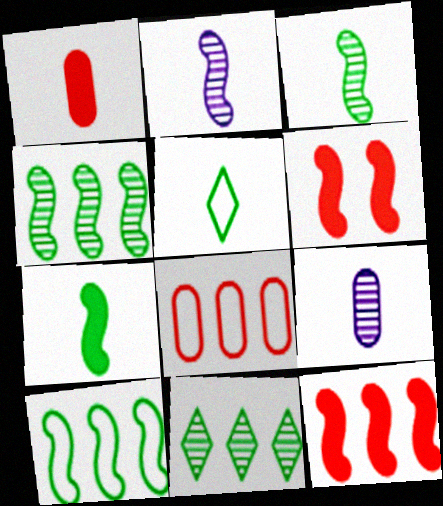[[1, 2, 5], 
[2, 6, 10]]